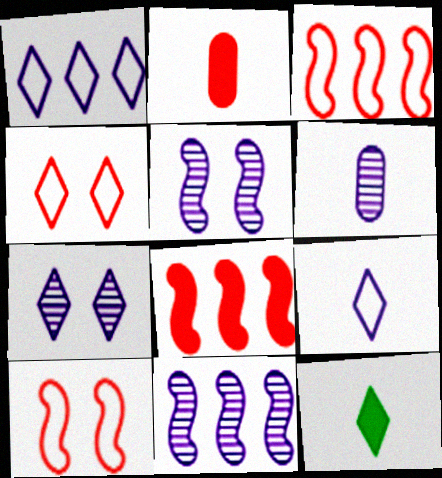[[6, 7, 11]]